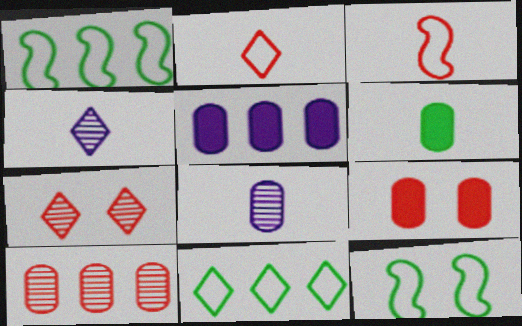[[1, 4, 9], 
[3, 4, 6], 
[5, 6, 9]]